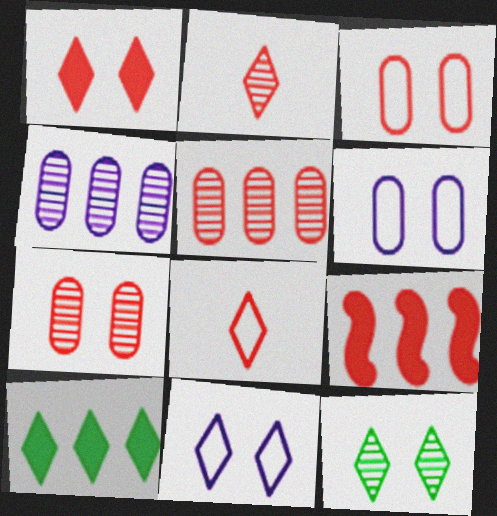[[1, 11, 12], 
[2, 3, 9], 
[2, 10, 11], 
[7, 8, 9]]